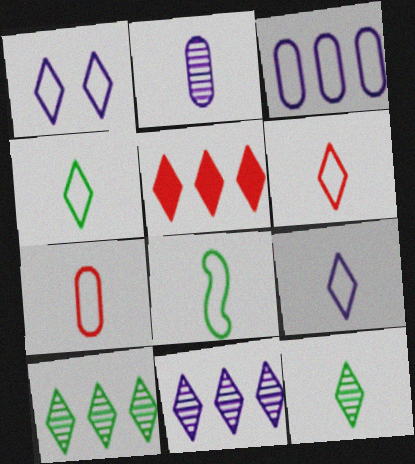[[1, 5, 12], 
[4, 6, 9], 
[7, 8, 9]]